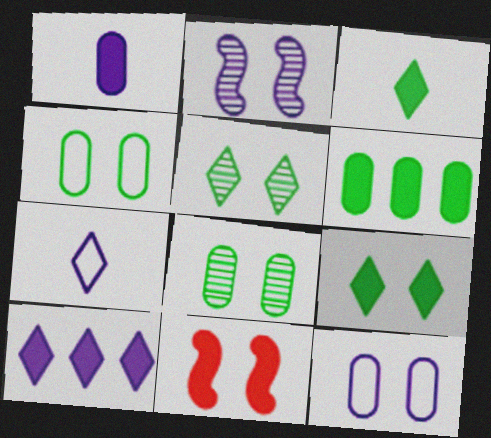[[5, 11, 12]]